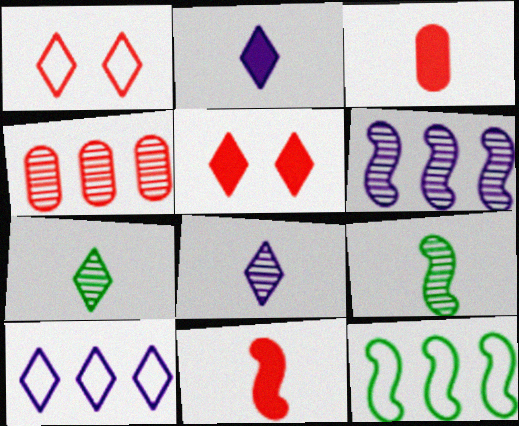[[1, 4, 11], 
[5, 7, 10]]